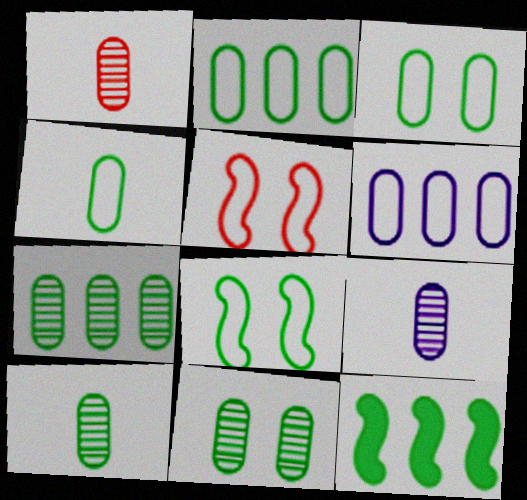[[1, 9, 10], 
[2, 3, 4], 
[7, 10, 11]]